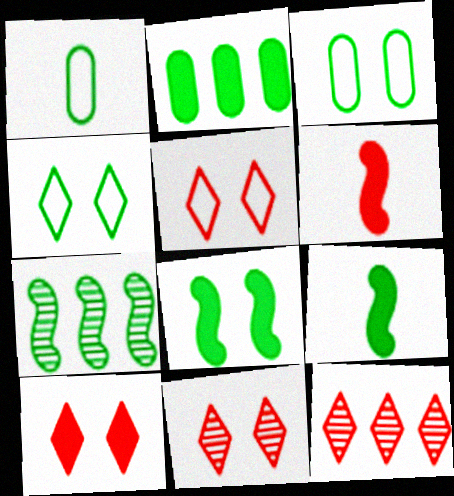[[5, 10, 11]]